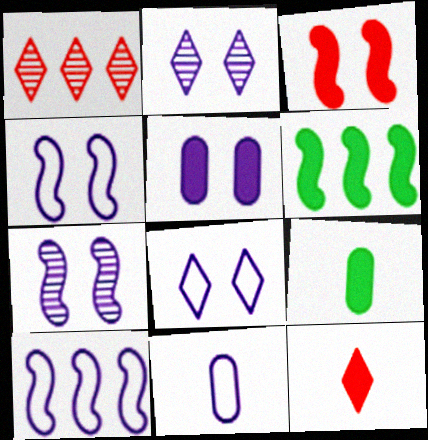[[1, 4, 9], 
[2, 4, 5], 
[5, 6, 12], 
[5, 7, 8], 
[8, 10, 11]]